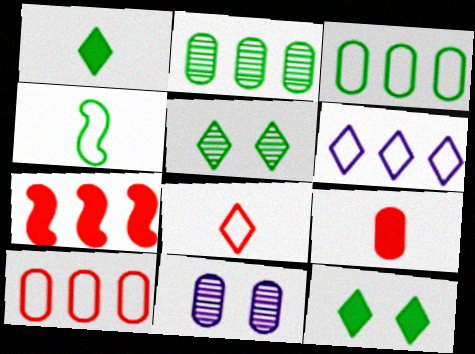[[2, 4, 12], 
[2, 6, 7], 
[3, 9, 11]]